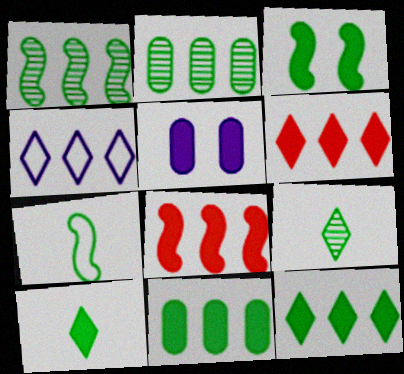[[1, 3, 7], 
[2, 4, 8], 
[3, 10, 11], 
[5, 8, 10]]